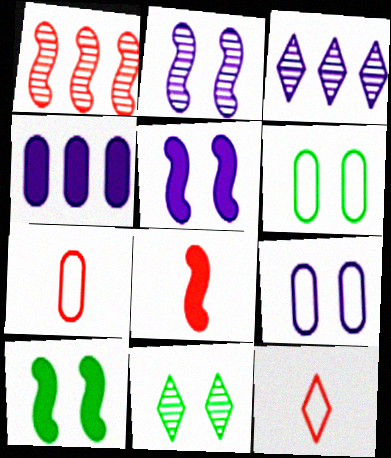[[3, 6, 8], 
[3, 7, 10], 
[6, 10, 11]]